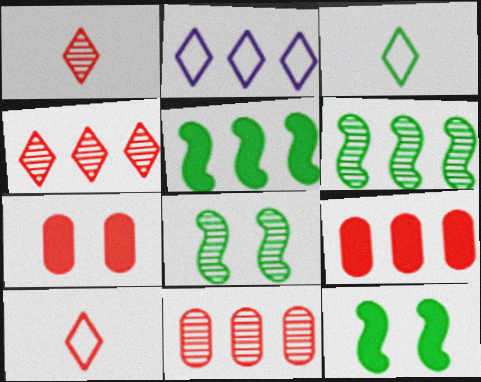[[2, 5, 11], 
[2, 6, 9]]